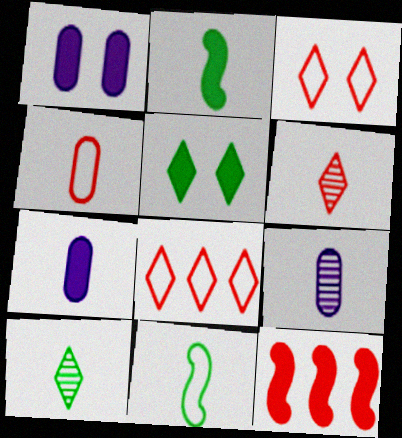[[5, 7, 12], 
[6, 7, 11]]